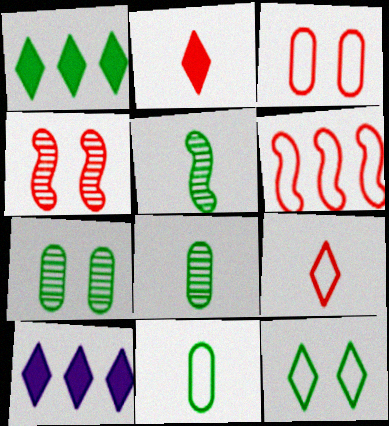[[3, 5, 10], 
[3, 6, 9], 
[4, 10, 11]]